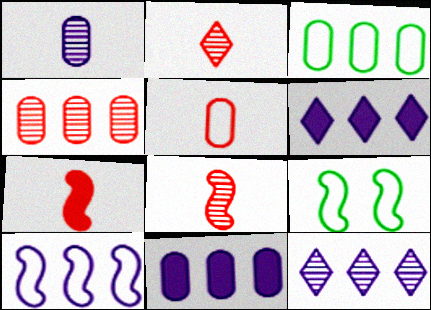[[2, 5, 7], 
[2, 9, 11], 
[3, 4, 11], 
[10, 11, 12]]